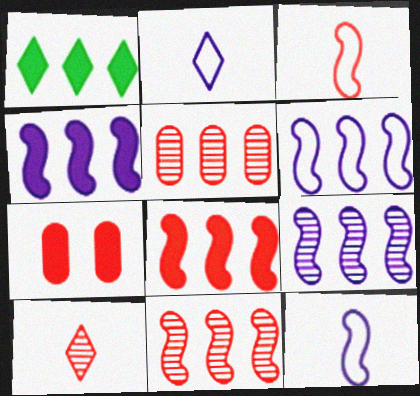[[1, 5, 6], 
[4, 6, 9]]